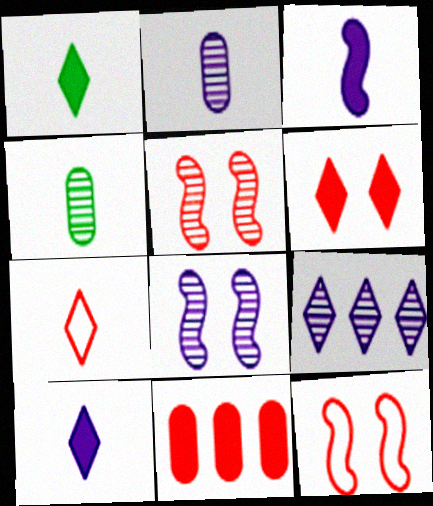[[2, 8, 9], 
[3, 4, 7], 
[4, 5, 9], 
[5, 7, 11]]